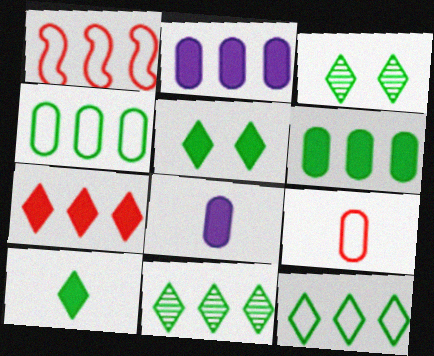[[1, 2, 11], 
[1, 3, 8], 
[3, 10, 12]]